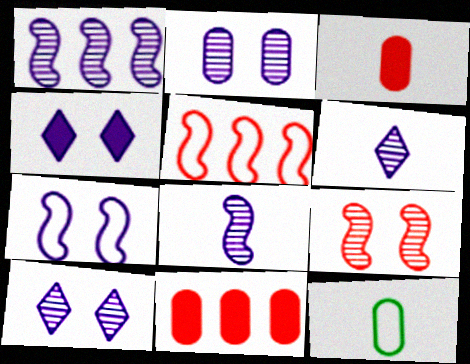[[1, 2, 6], 
[2, 4, 7], 
[2, 11, 12]]